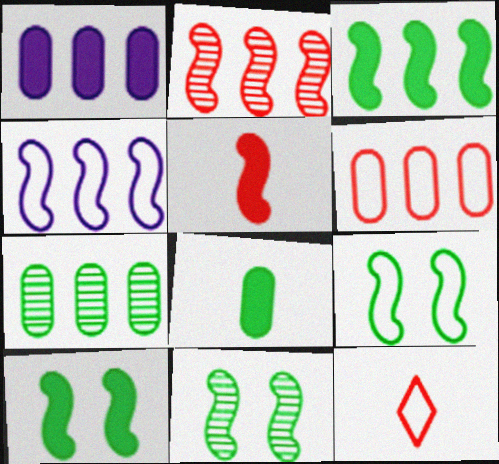[[1, 6, 7], 
[1, 11, 12], 
[2, 3, 4], 
[4, 5, 11], 
[9, 10, 11]]